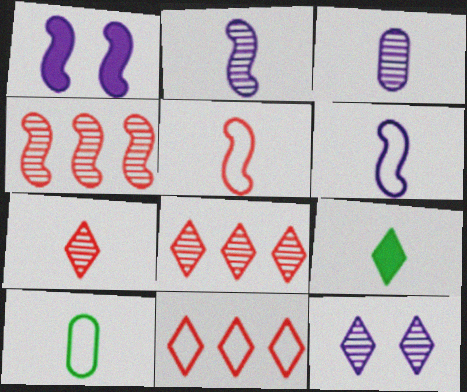[[1, 8, 10], 
[3, 5, 9], 
[9, 11, 12]]